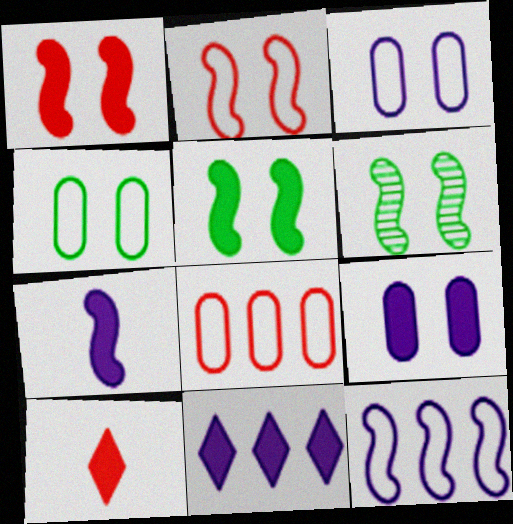[[7, 9, 11]]